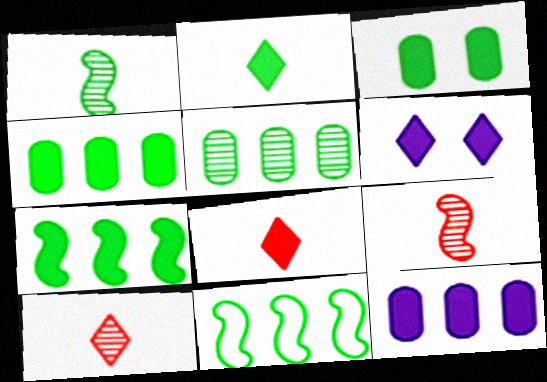[[2, 3, 7]]